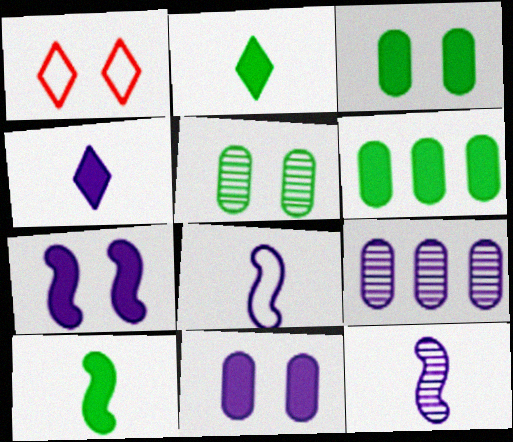[[1, 5, 7], 
[1, 6, 12], 
[1, 9, 10]]